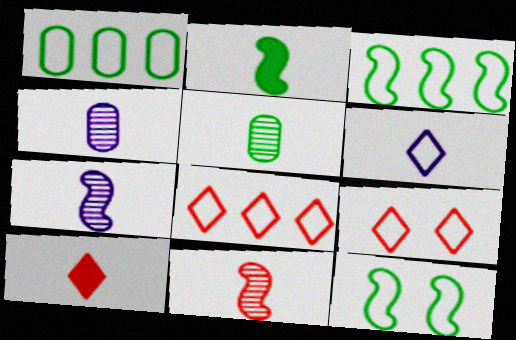[]